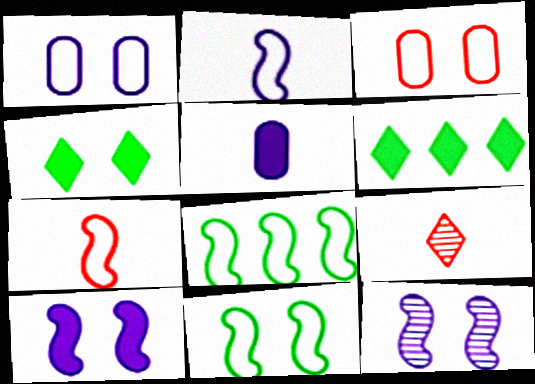[[3, 4, 12]]